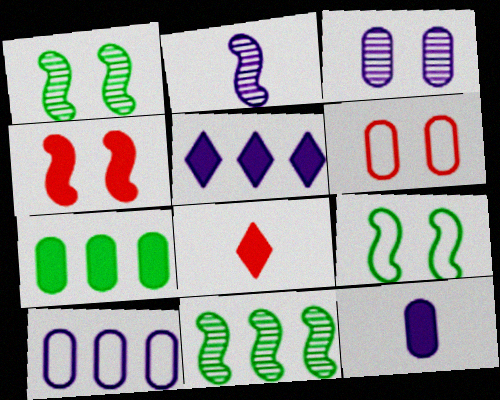[[1, 8, 10], 
[3, 10, 12]]